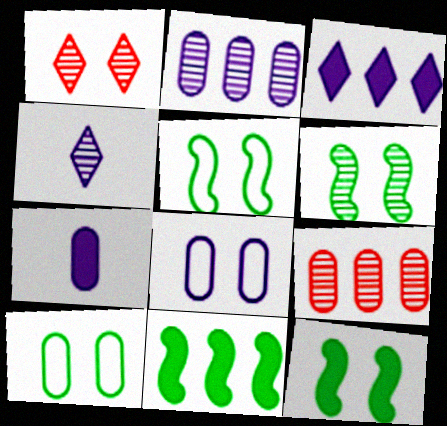[[1, 8, 12], 
[2, 7, 8], 
[4, 6, 9], 
[5, 6, 12], 
[7, 9, 10]]